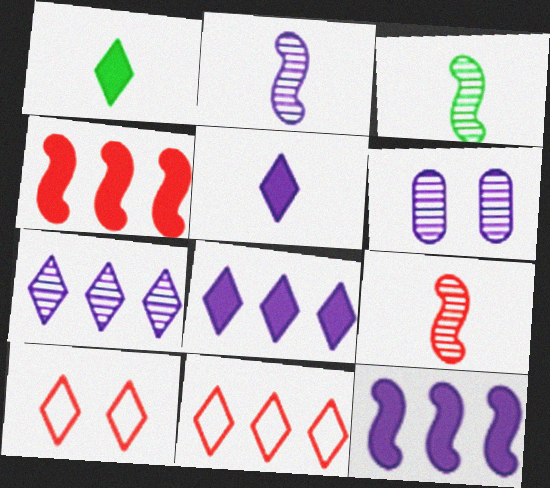[[1, 7, 10], 
[2, 3, 9], 
[2, 6, 7]]